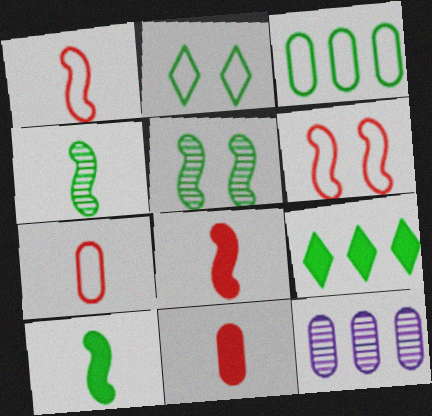[[2, 8, 12]]